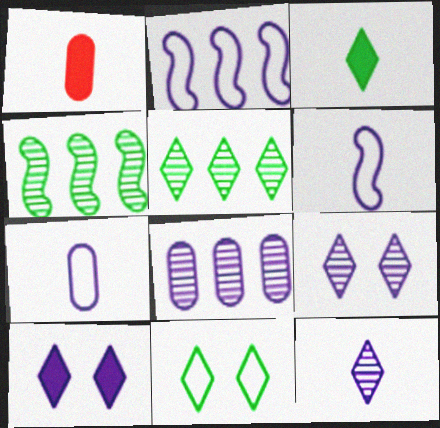[[3, 5, 11], 
[6, 8, 10]]